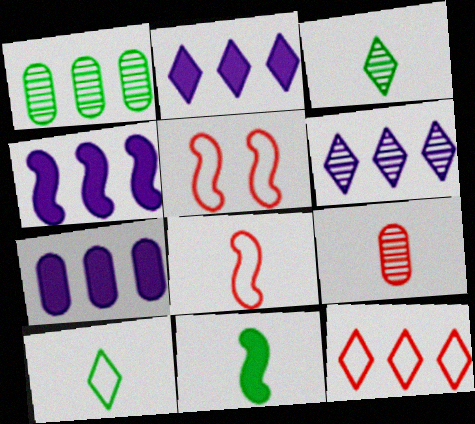[[1, 4, 12], 
[2, 4, 7], 
[3, 5, 7]]